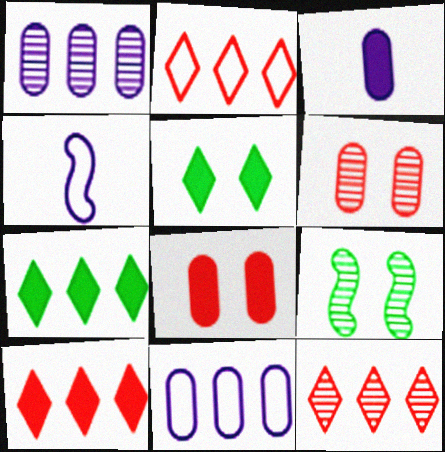[[2, 3, 9], 
[2, 10, 12], 
[4, 6, 7]]